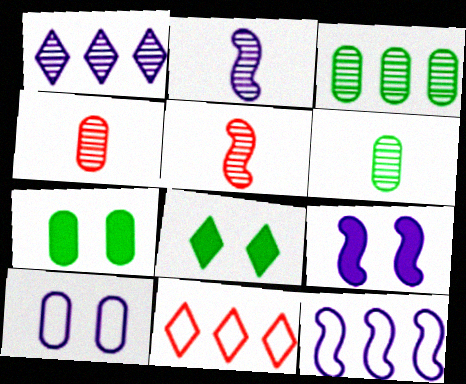[[2, 7, 11], 
[2, 9, 12], 
[4, 8, 12], 
[6, 9, 11]]